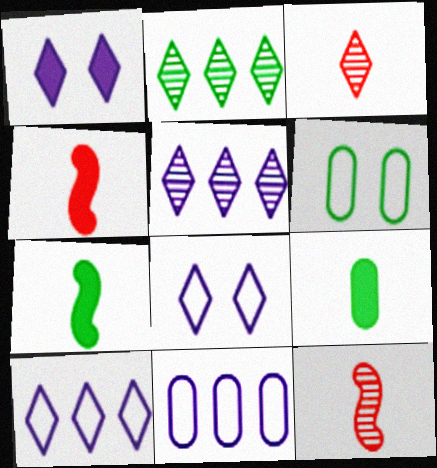[[2, 6, 7], 
[4, 5, 6]]